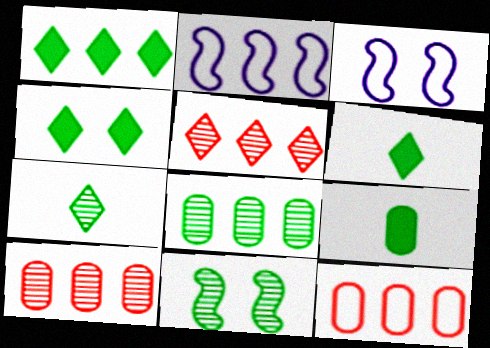[[1, 2, 10], 
[1, 4, 6], 
[3, 5, 9], 
[3, 6, 10], 
[7, 8, 11]]